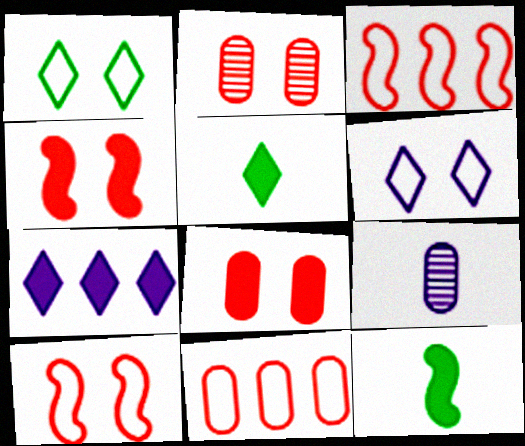[[7, 8, 12]]